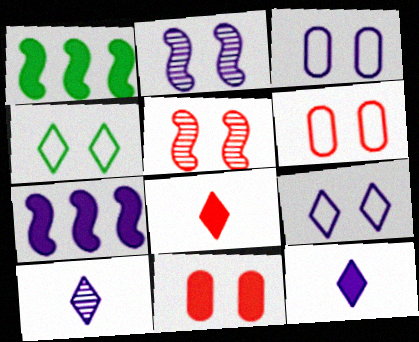[[1, 6, 10], 
[1, 11, 12], 
[2, 4, 11], 
[3, 7, 10]]